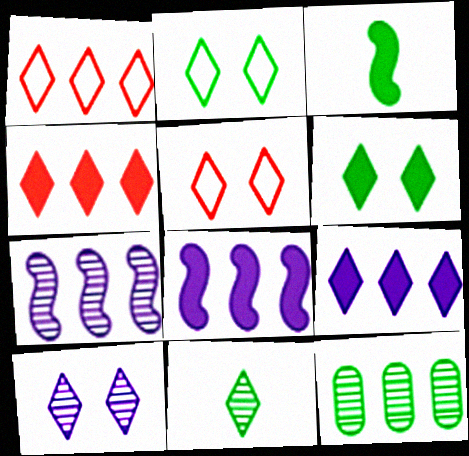[[1, 8, 12], 
[2, 3, 12], 
[5, 6, 10], 
[5, 9, 11]]